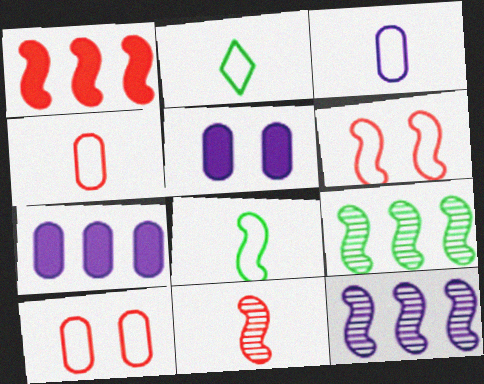[[1, 6, 11]]